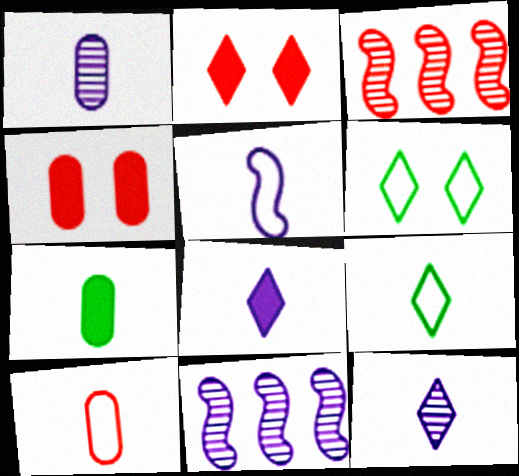[[1, 5, 8], 
[1, 7, 10], 
[2, 3, 10], 
[4, 9, 11], 
[5, 9, 10]]